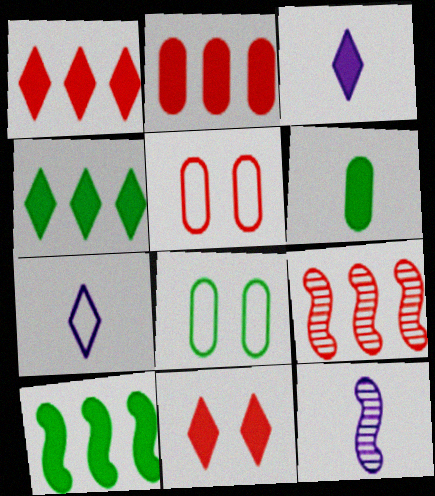[[1, 8, 12], 
[3, 4, 11], 
[3, 8, 9], 
[4, 5, 12]]